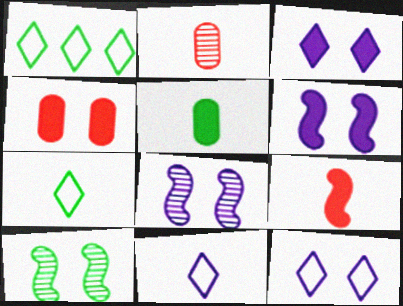[[1, 2, 6], 
[1, 5, 10], 
[4, 10, 12]]